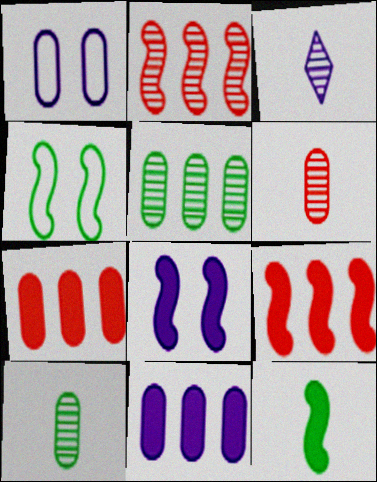[[1, 7, 10], 
[3, 4, 7], 
[8, 9, 12]]